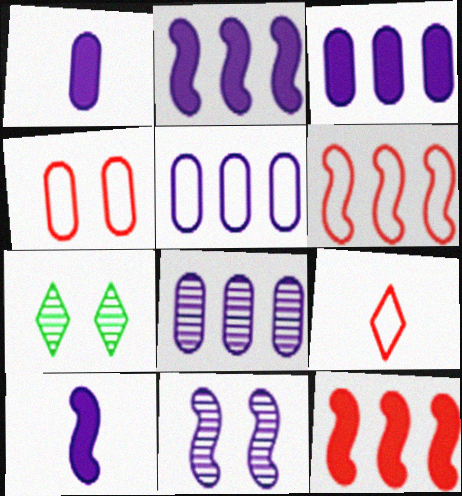[[1, 6, 7], 
[3, 5, 8], 
[4, 6, 9]]